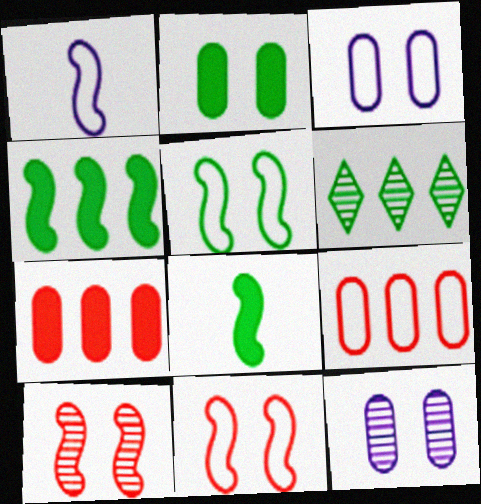[[1, 4, 10]]